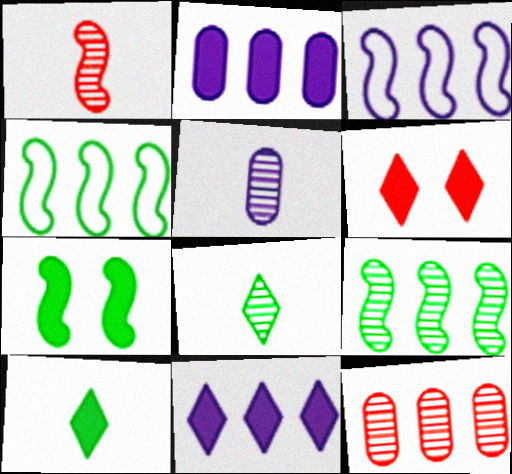[[1, 3, 7], 
[1, 5, 8], 
[4, 5, 6], 
[4, 11, 12], 
[6, 10, 11]]